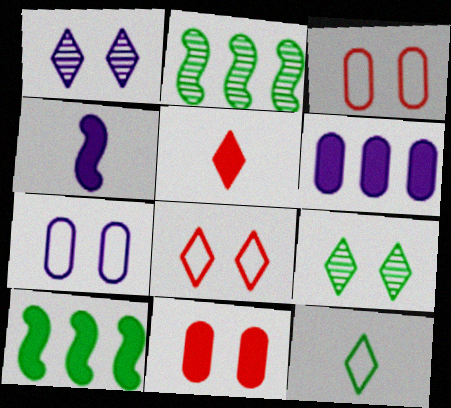[[2, 5, 7]]